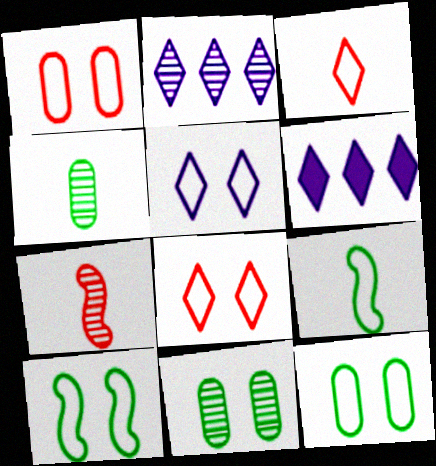[[1, 5, 10], 
[2, 7, 11], 
[6, 7, 12]]